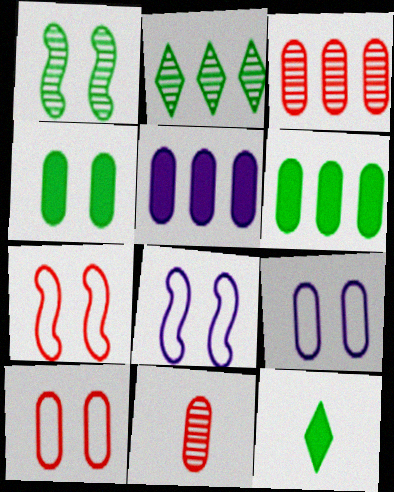[[3, 8, 12], 
[6, 9, 11]]